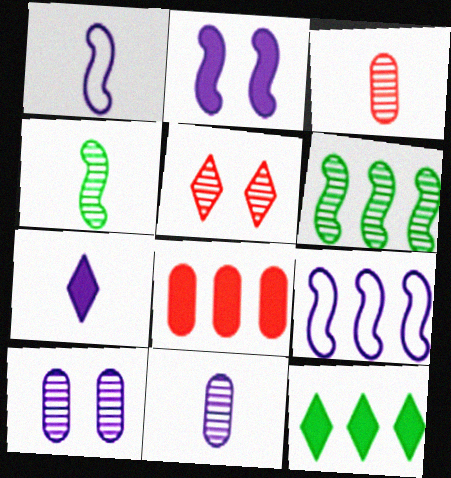[[1, 7, 11], 
[5, 6, 11], 
[7, 9, 10]]